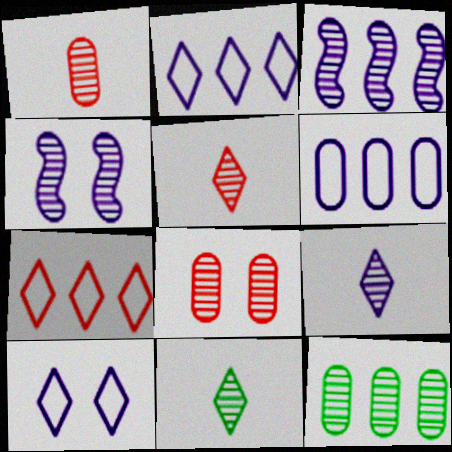[[3, 8, 11], 
[4, 5, 12], 
[5, 9, 11]]